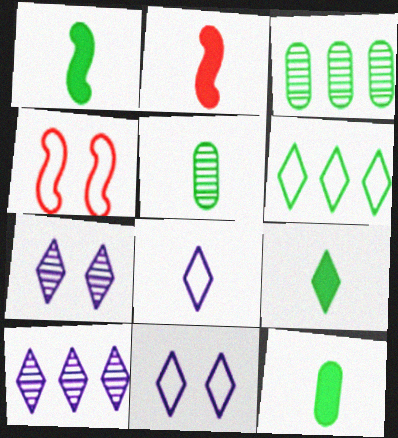[[1, 9, 12], 
[2, 3, 11], 
[2, 5, 8], 
[4, 10, 12]]